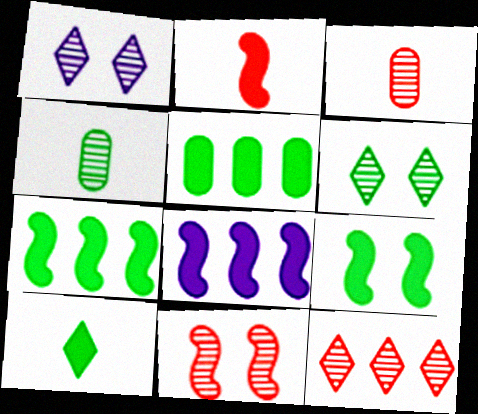[[2, 8, 9], 
[3, 11, 12], 
[5, 9, 10]]